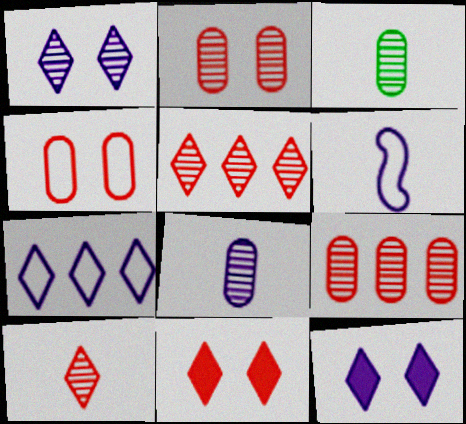[]